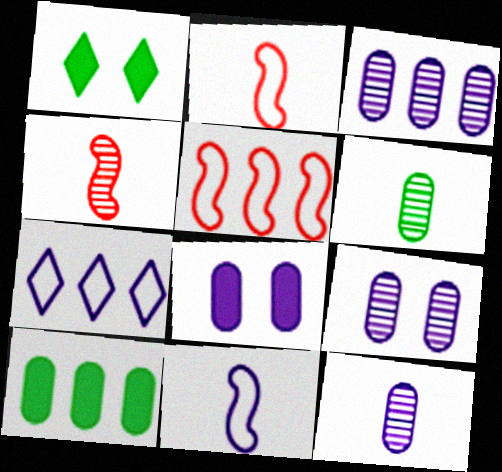[[1, 2, 3], 
[1, 5, 12], 
[3, 9, 12]]